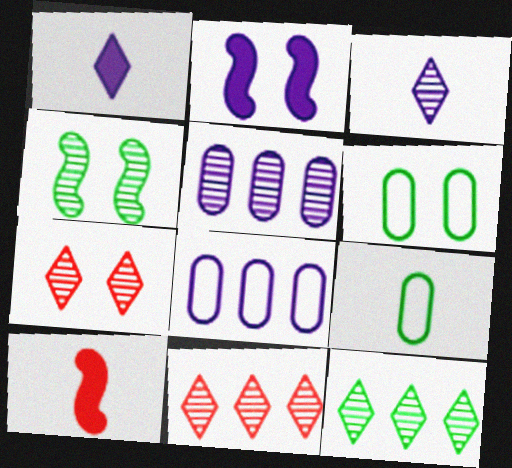[[2, 3, 8], 
[2, 6, 7], 
[2, 9, 11], 
[3, 7, 12], 
[3, 9, 10]]